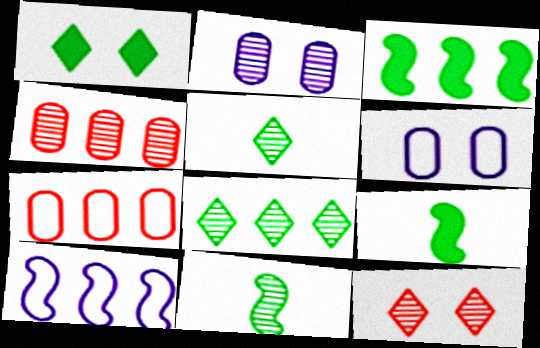[]